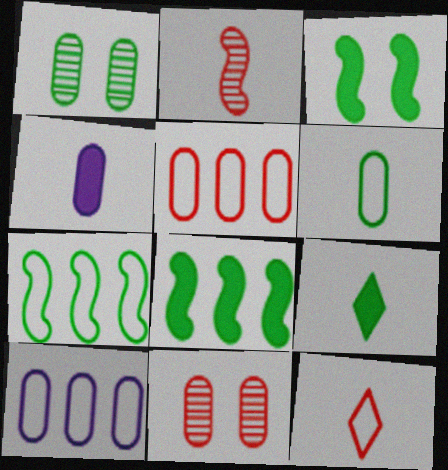[[1, 4, 5], 
[1, 7, 9]]